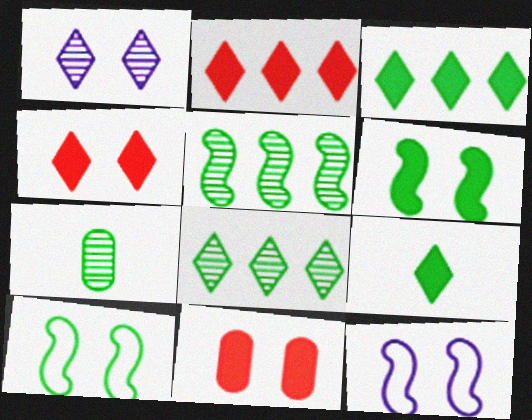[[1, 10, 11], 
[2, 7, 12], 
[3, 7, 10]]